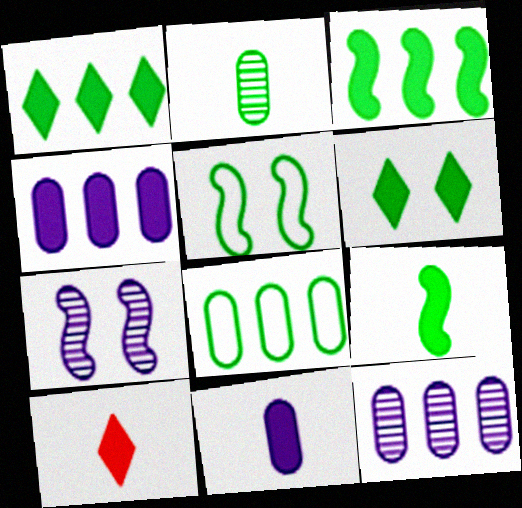[[1, 2, 5], 
[5, 10, 12], 
[7, 8, 10], 
[9, 10, 11]]